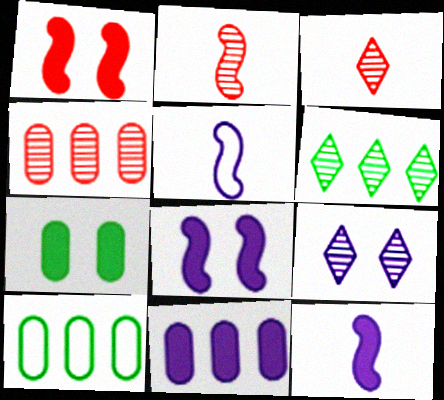[[3, 6, 9], 
[3, 8, 10], 
[4, 10, 11], 
[5, 9, 11]]